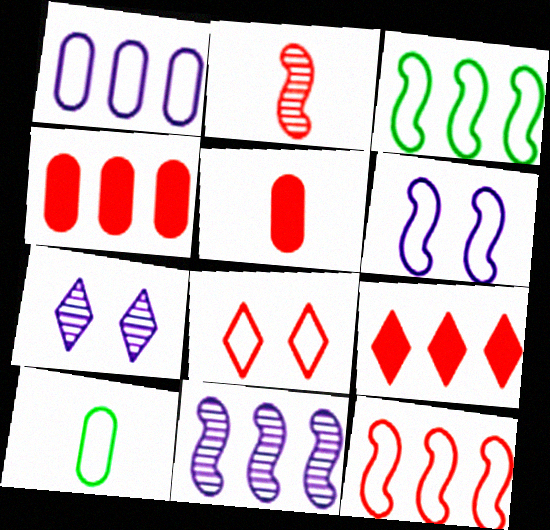[[2, 4, 8], 
[3, 5, 7]]